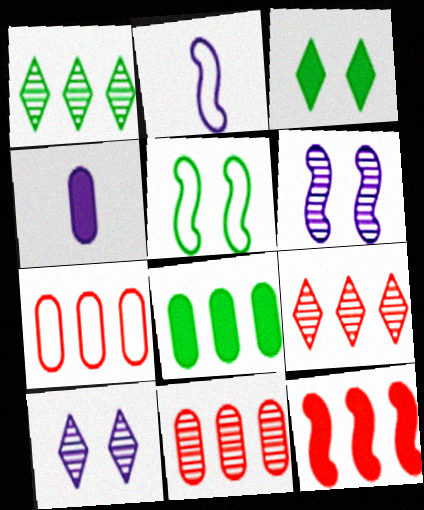[[2, 3, 11], 
[3, 4, 12], 
[4, 5, 9], 
[7, 9, 12]]